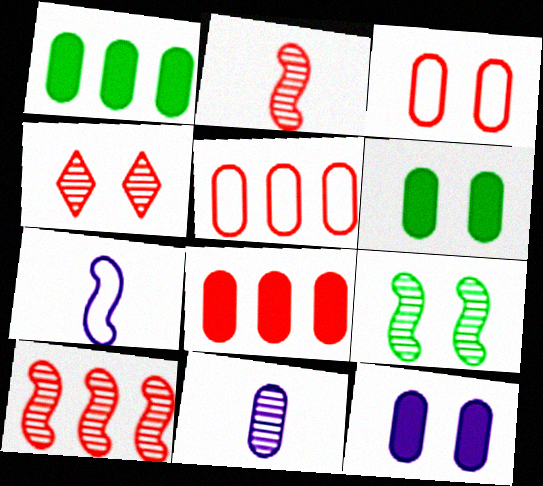[[1, 3, 11], 
[1, 4, 7], 
[5, 6, 11]]